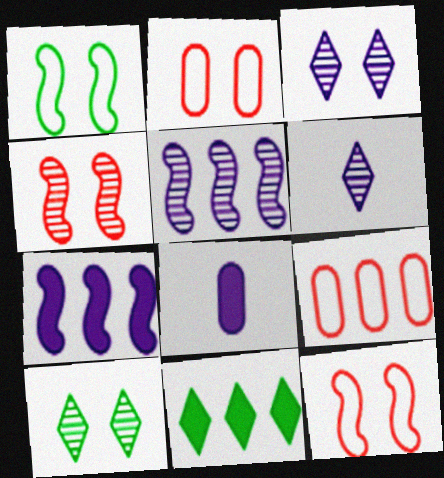[[5, 9, 11]]